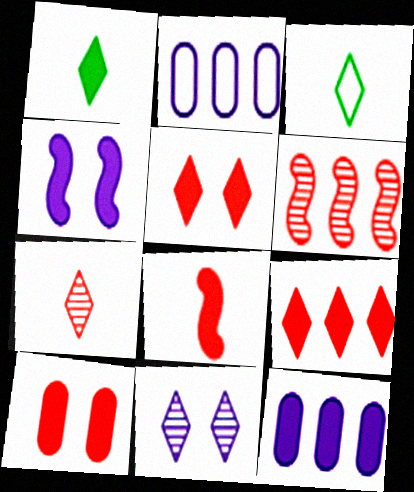[[3, 9, 11], 
[8, 9, 10]]